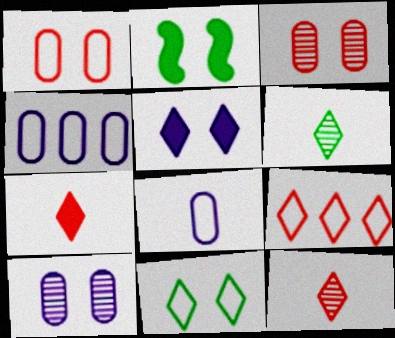[[2, 4, 12], 
[5, 6, 9]]